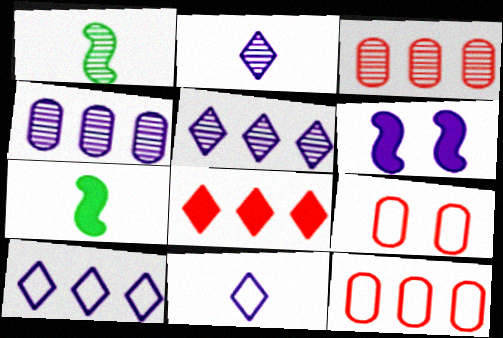[[4, 6, 11], 
[5, 7, 9]]